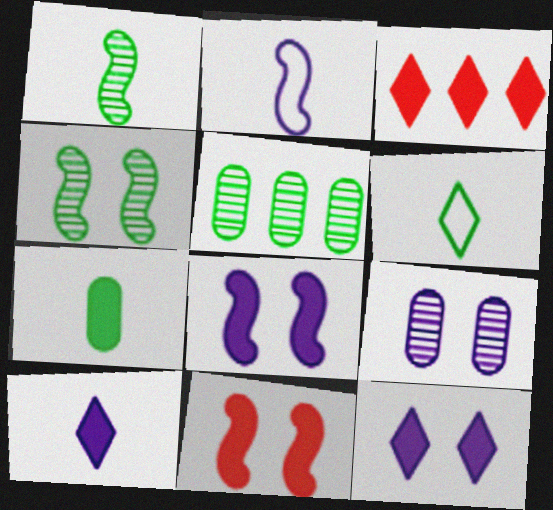[[1, 6, 7], 
[3, 7, 8]]